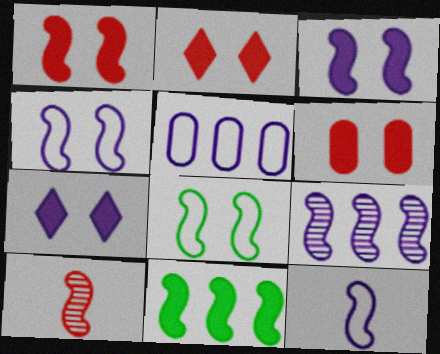[[1, 2, 6], 
[3, 9, 12], 
[4, 10, 11]]